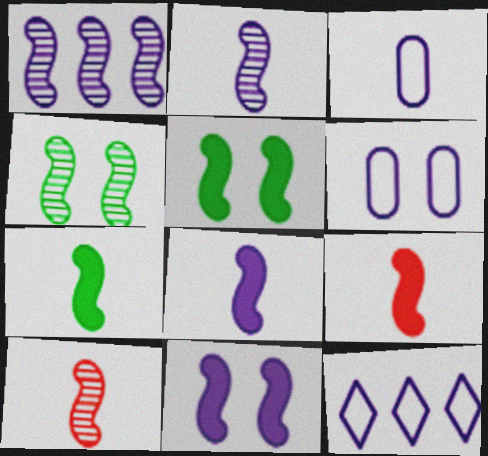[[1, 4, 10], 
[7, 8, 9]]